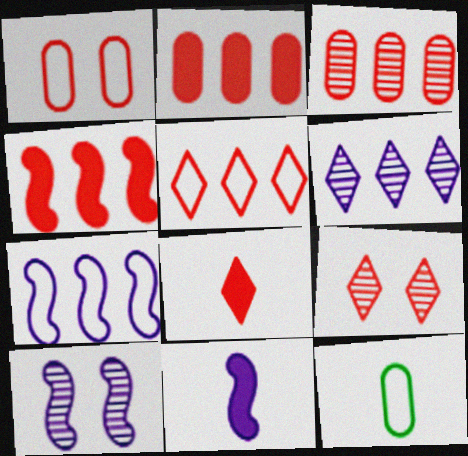[[3, 4, 5], 
[5, 8, 9], 
[7, 10, 11]]